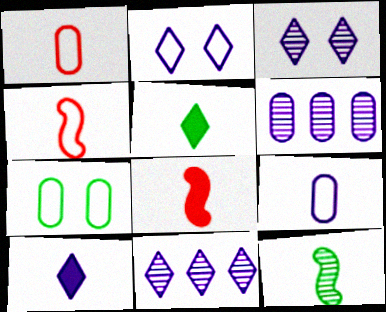[[1, 10, 12], 
[2, 10, 11], 
[7, 8, 11]]